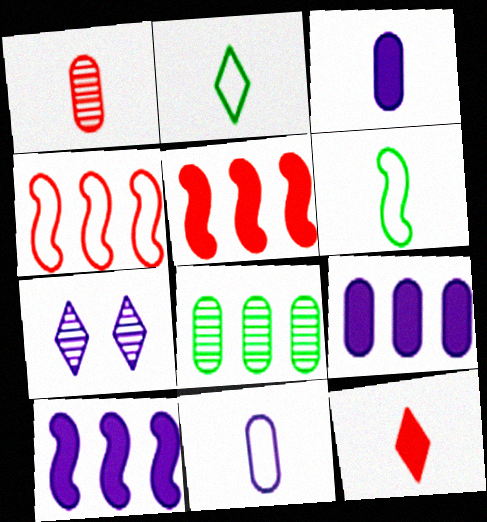[[7, 10, 11]]